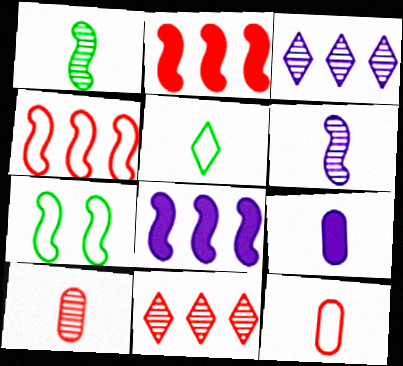[[2, 6, 7], 
[7, 9, 11]]